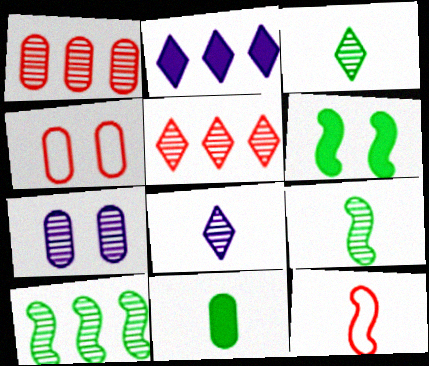[[2, 4, 9], 
[5, 7, 9], 
[8, 11, 12]]